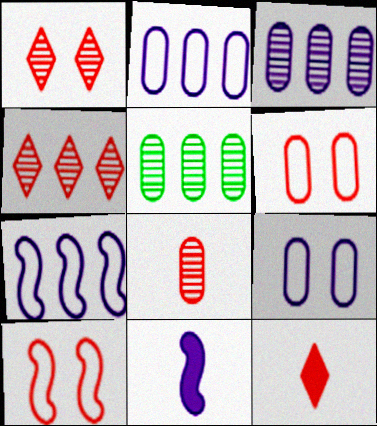[]